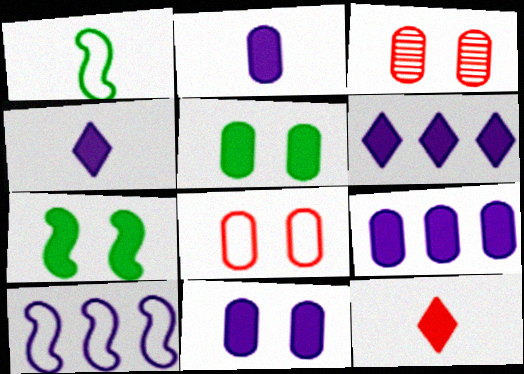[[1, 3, 6], 
[2, 9, 11], 
[7, 9, 12]]